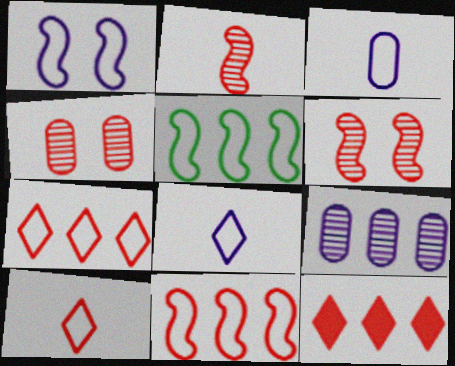[[5, 9, 12]]